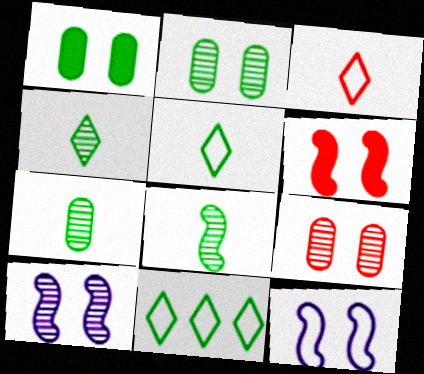[[1, 8, 11], 
[4, 7, 8]]